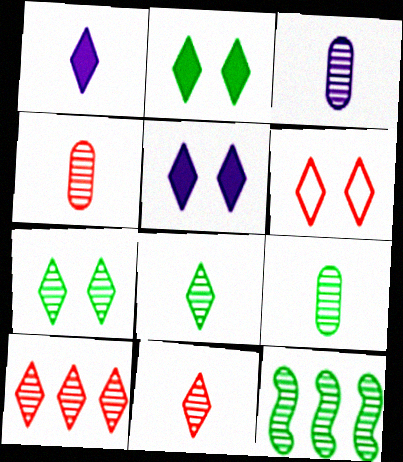[[3, 4, 9], 
[5, 6, 7], 
[7, 9, 12]]